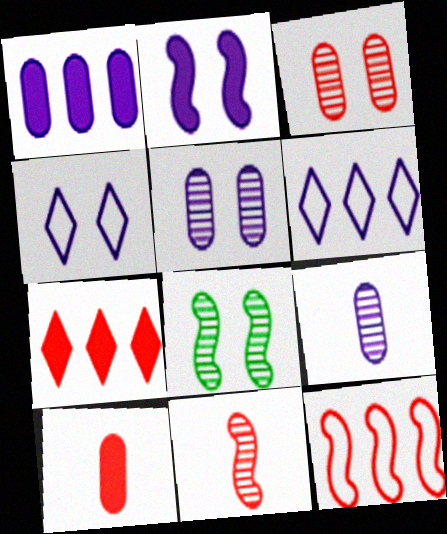[[2, 4, 5], 
[2, 6, 9], 
[6, 8, 10]]